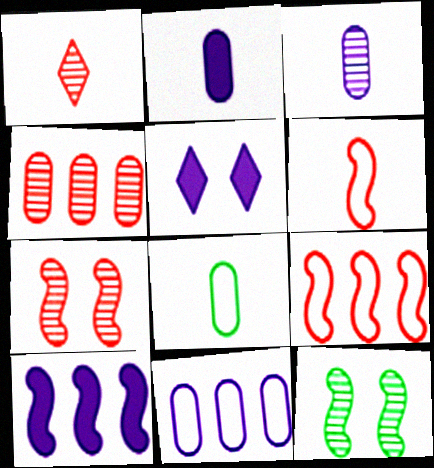[[1, 4, 7], 
[2, 5, 10], 
[6, 10, 12]]